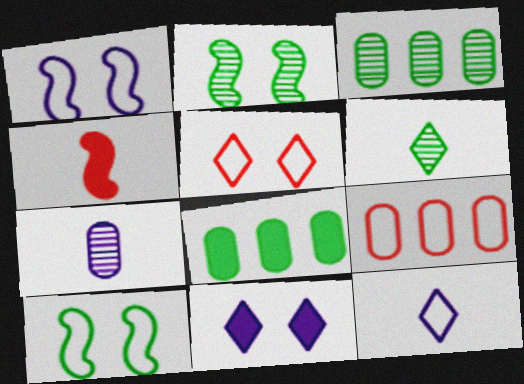[[2, 3, 6], 
[4, 8, 11], 
[6, 8, 10], 
[9, 10, 12]]